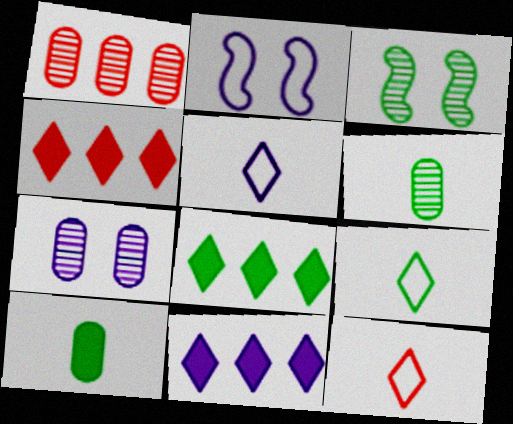[[1, 6, 7], 
[2, 4, 6], 
[4, 8, 11], 
[5, 9, 12]]